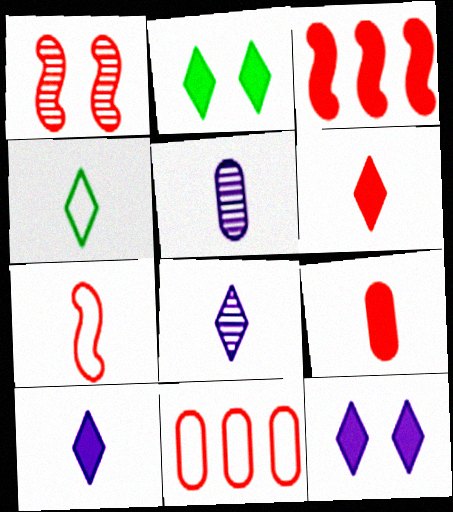[[1, 3, 7], 
[1, 6, 11], 
[4, 6, 8]]